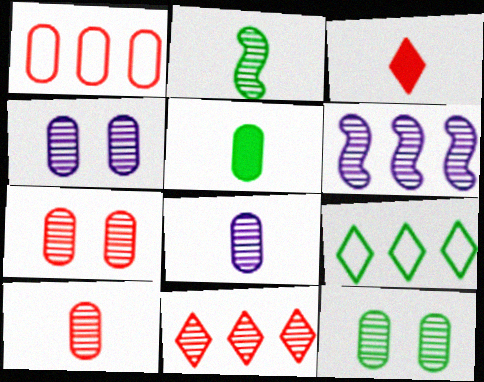[[1, 4, 5], 
[2, 4, 11], 
[4, 7, 12]]